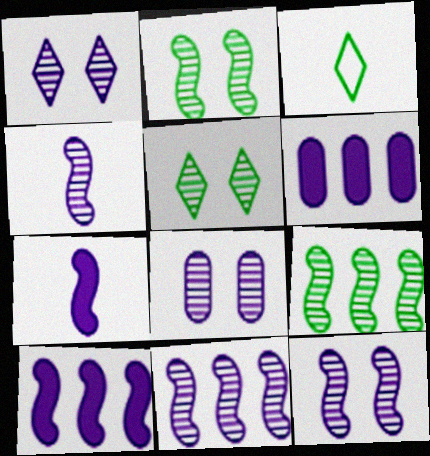[[1, 8, 12], 
[4, 11, 12]]